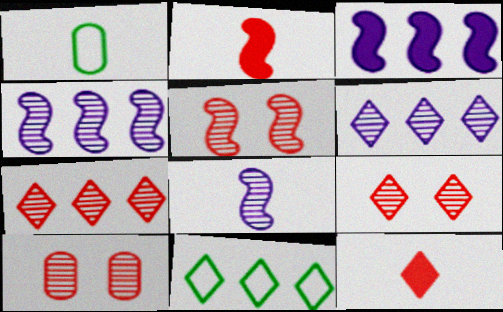[[1, 3, 9], 
[1, 8, 12], 
[5, 9, 10]]